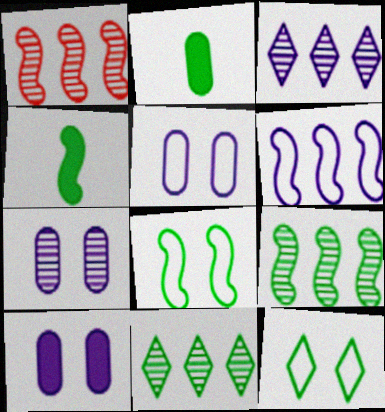[[2, 8, 11], 
[2, 9, 12], 
[4, 8, 9], 
[5, 7, 10]]